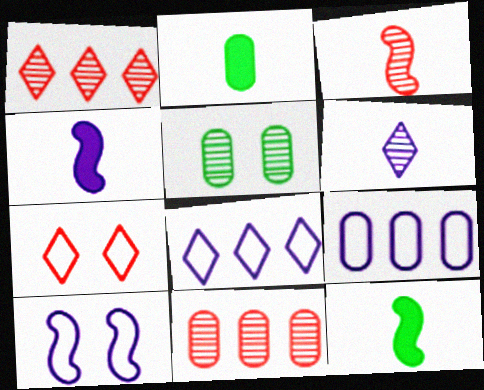[[1, 2, 10]]